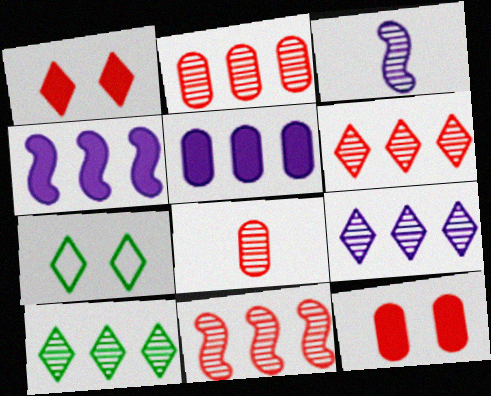[[2, 6, 11], 
[4, 7, 8], 
[6, 9, 10]]